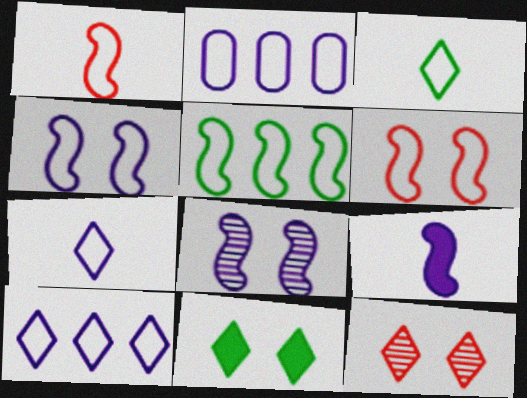[[1, 4, 5], 
[2, 3, 6], 
[2, 4, 7]]